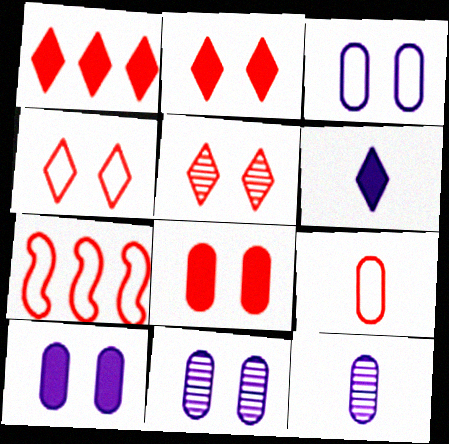[[2, 4, 5], 
[3, 10, 11], 
[4, 7, 9]]